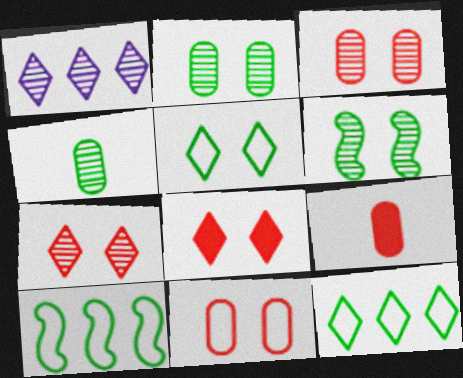[]